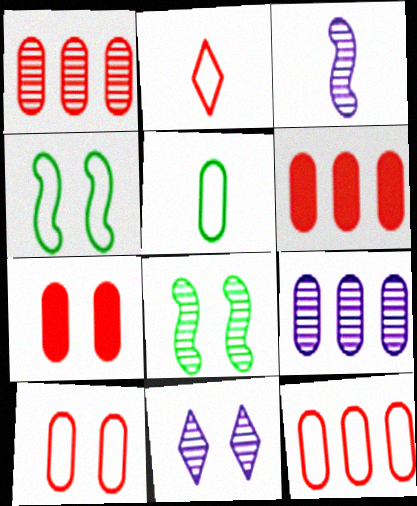[[1, 6, 12], 
[3, 9, 11], 
[4, 7, 11], 
[5, 7, 9]]